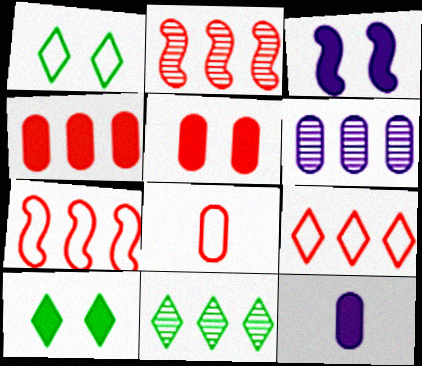[[1, 2, 12], 
[2, 4, 9], 
[2, 6, 11], 
[3, 5, 10], 
[3, 8, 11]]